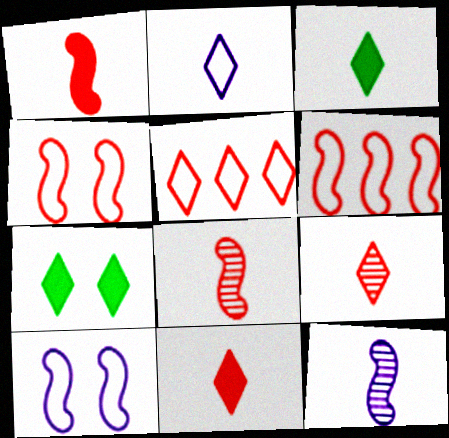[[2, 3, 9]]